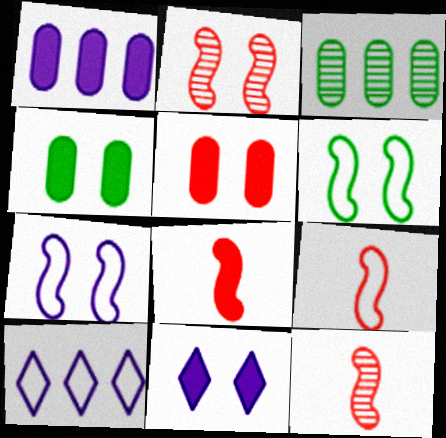[[3, 9, 11], 
[4, 10, 12], 
[8, 9, 12]]